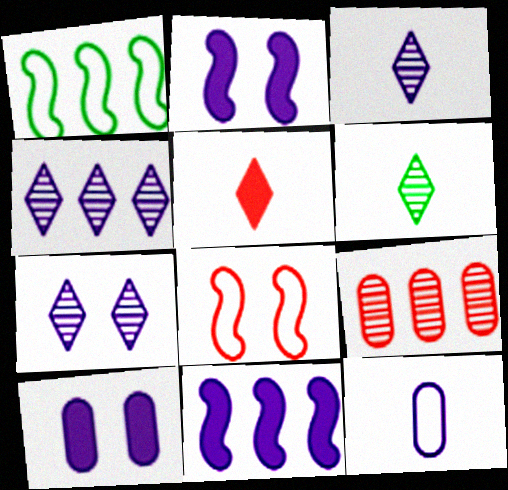[[2, 4, 12], 
[3, 4, 7], 
[5, 8, 9], 
[7, 11, 12]]